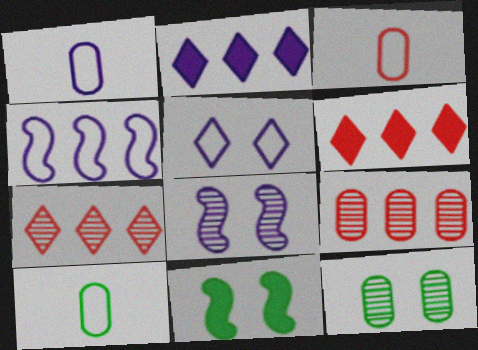[[1, 2, 8], 
[1, 3, 10], 
[1, 4, 5], 
[1, 7, 11], 
[6, 8, 10]]